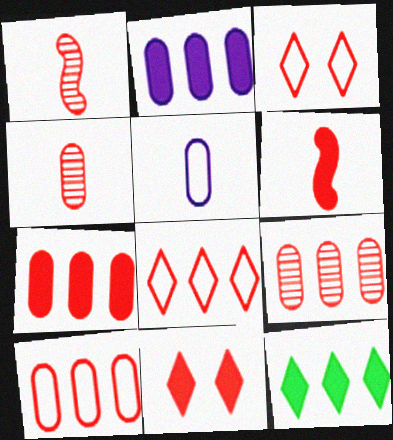[[1, 3, 7], 
[1, 10, 11], 
[3, 6, 9], 
[6, 7, 11], 
[7, 9, 10]]